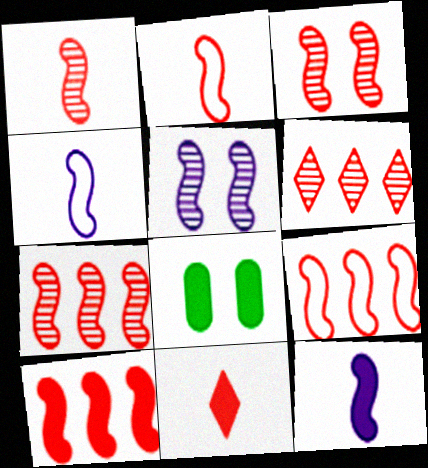[[1, 3, 7], 
[2, 3, 10], 
[4, 6, 8], 
[7, 9, 10]]